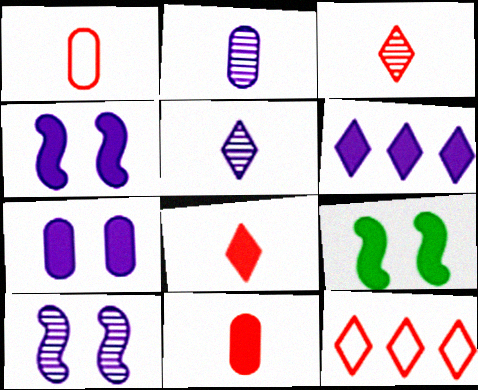[[2, 9, 12], 
[6, 9, 11]]